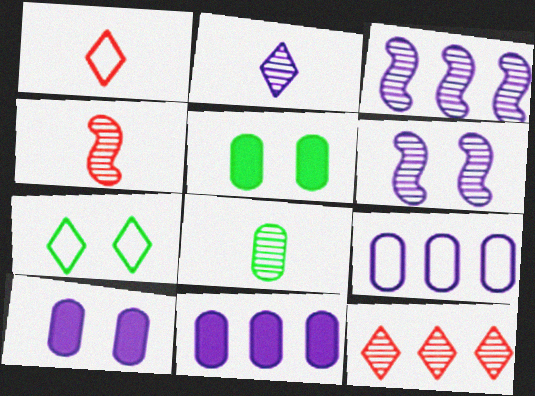[[1, 3, 5], 
[2, 4, 8], 
[4, 7, 11], 
[6, 8, 12]]